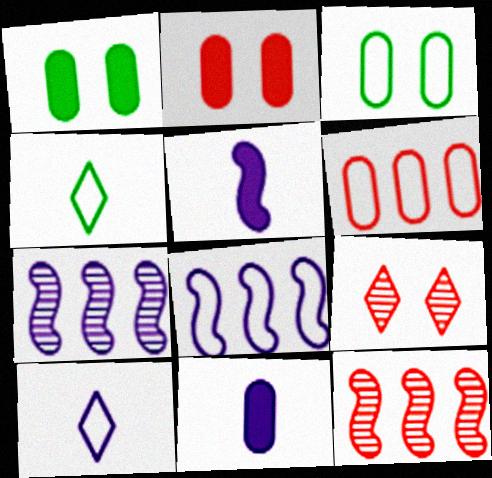[[1, 10, 12], 
[2, 4, 7]]